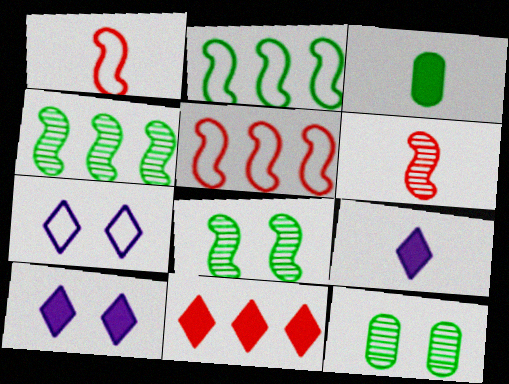[[5, 9, 12]]